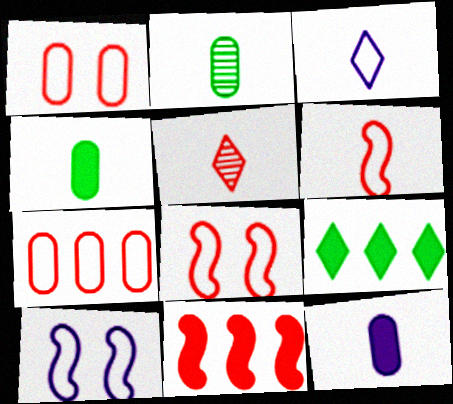[[1, 5, 11]]